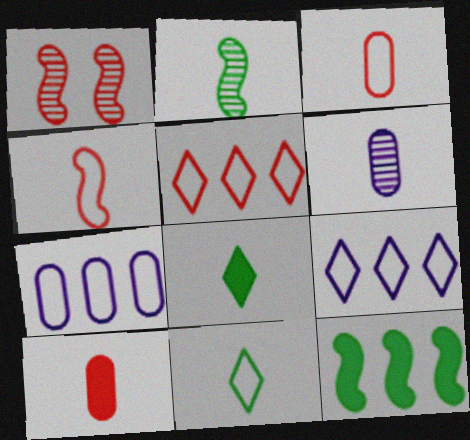[[1, 5, 10], 
[1, 7, 8], 
[4, 6, 8]]